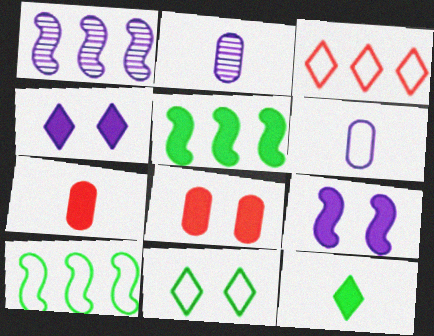[[1, 4, 6], 
[1, 7, 11], 
[4, 5, 7]]